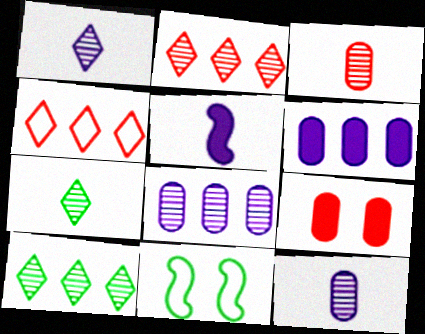[]